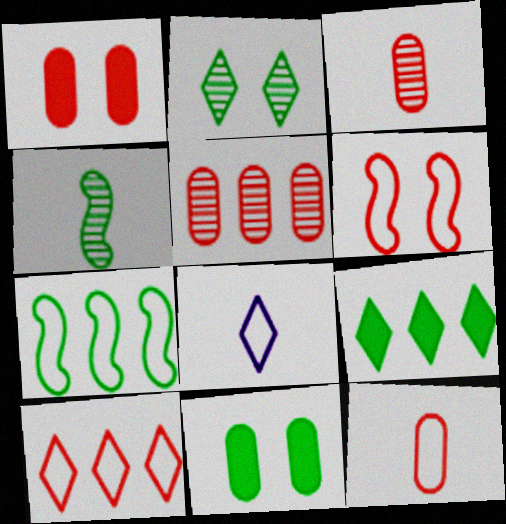[[1, 5, 12], 
[6, 10, 12]]